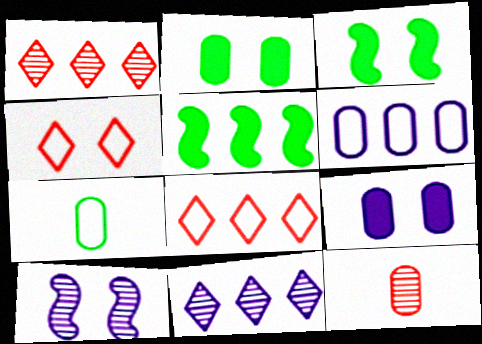[[1, 5, 6], 
[2, 4, 10], 
[2, 6, 12]]